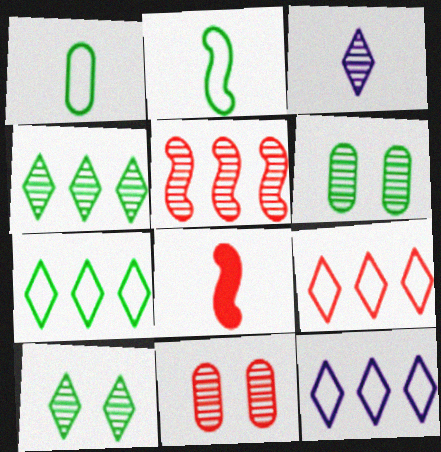[[1, 3, 8], 
[3, 5, 6], 
[6, 8, 12], 
[7, 9, 12], 
[8, 9, 11]]